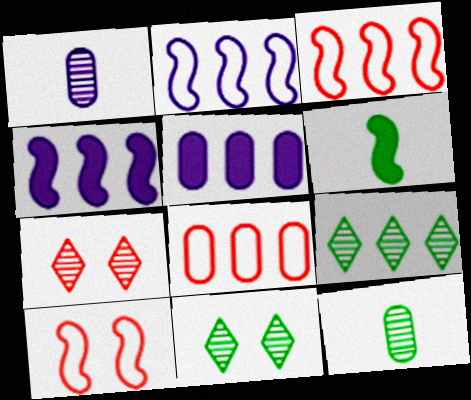[[3, 5, 9], 
[4, 8, 9]]